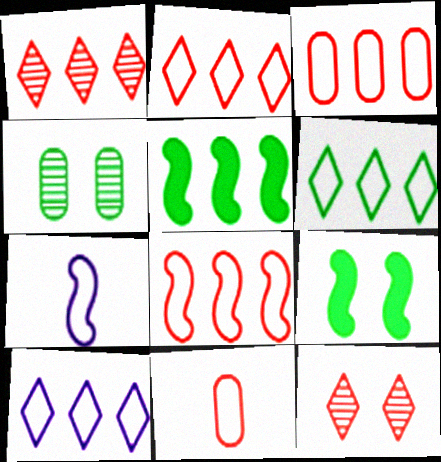[[2, 3, 8], 
[2, 6, 10]]